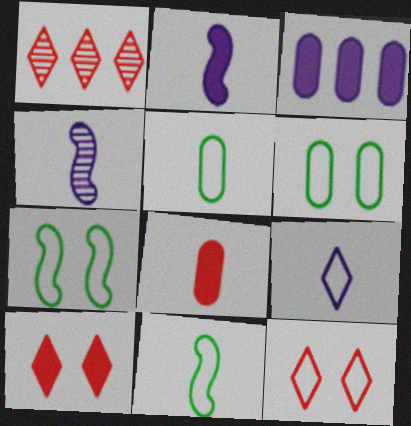[[1, 2, 6]]